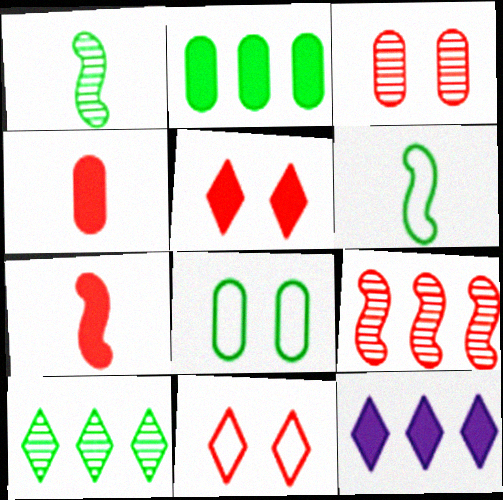[[3, 6, 12], 
[4, 9, 11]]